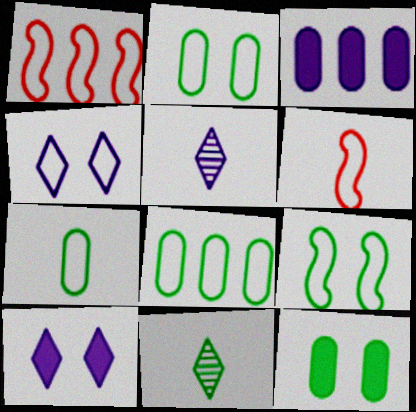[[1, 4, 7], 
[1, 5, 12], 
[2, 7, 8], 
[4, 6, 8]]